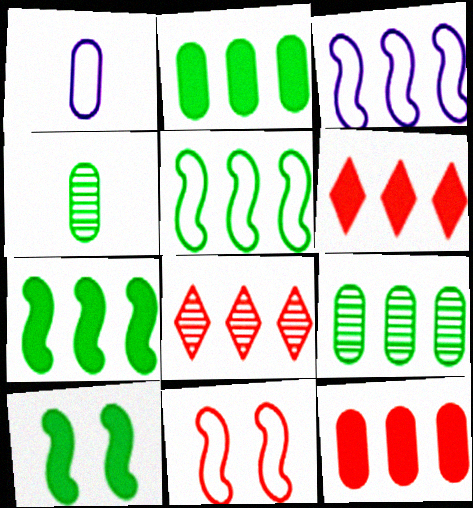[[1, 8, 10], 
[2, 3, 8], 
[3, 6, 9]]